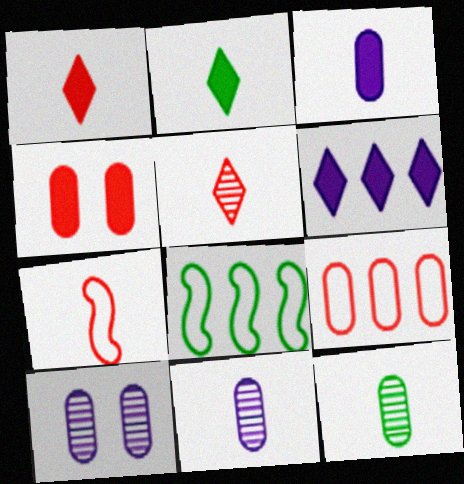[[1, 8, 10], 
[2, 7, 11]]